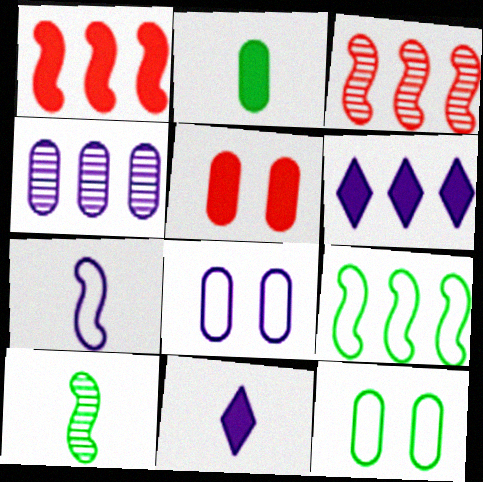[[3, 11, 12]]